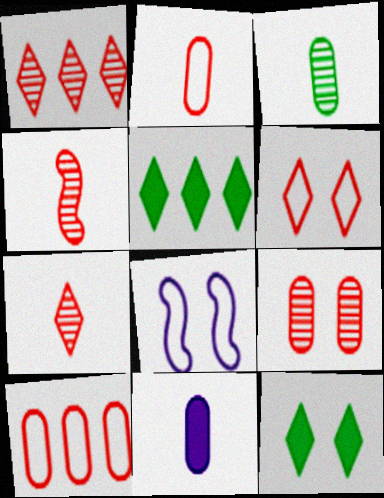[[1, 4, 9], 
[2, 3, 11], 
[8, 9, 12]]